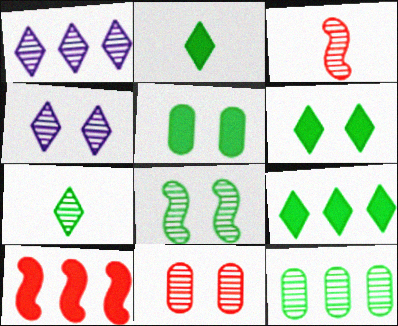[[2, 6, 9], 
[3, 4, 12], 
[4, 8, 11], 
[7, 8, 12]]